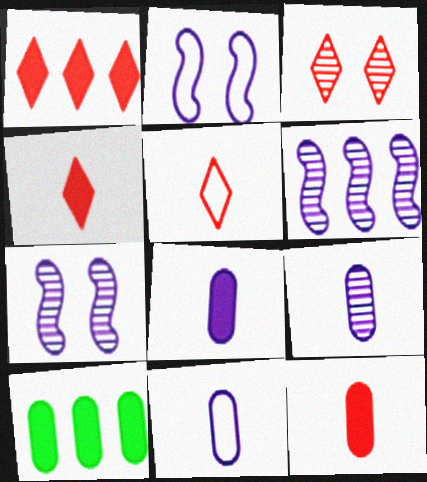[[1, 3, 5], 
[5, 7, 10], 
[8, 9, 11]]